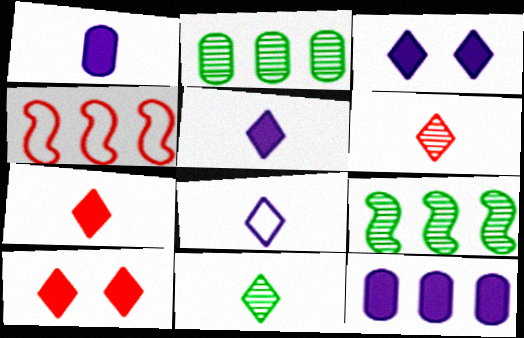[[7, 8, 11]]